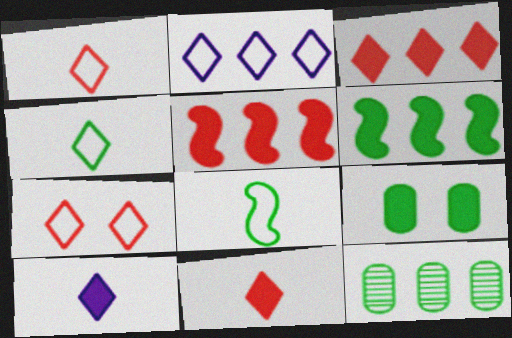[[2, 4, 7], 
[2, 5, 12], 
[5, 9, 10]]